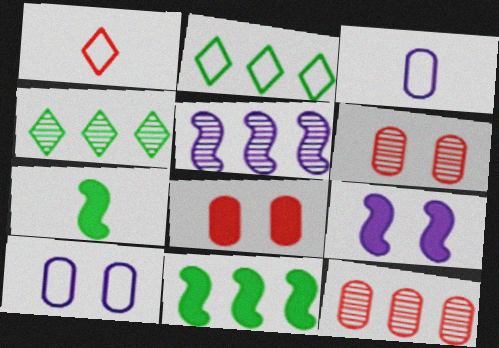[[4, 5, 12]]